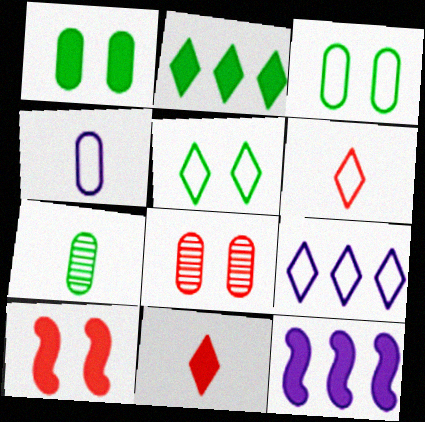[[1, 11, 12], 
[5, 6, 9], 
[7, 9, 10]]